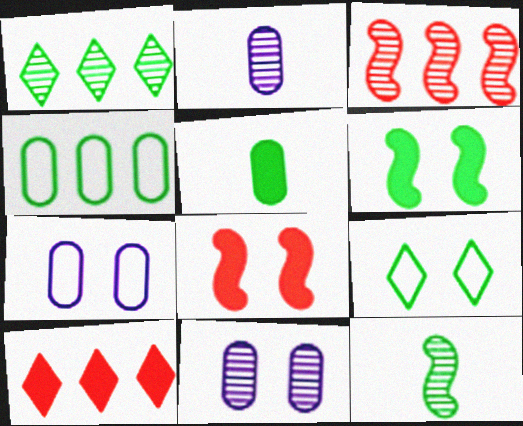[[7, 10, 12], 
[8, 9, 11]]